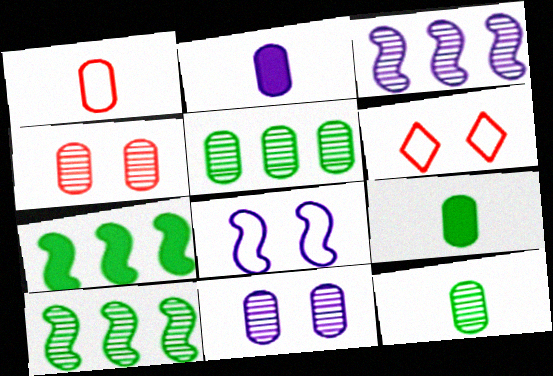[[1, 2, 12], 
[2, 6, 10], 
[3, 6, 9]]